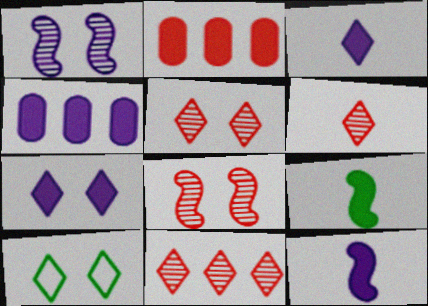[[2, 7, 9], 
[3, 10, 11], 
[4, 7, 12], 
[5, 6, 11], 
[5, 7, 10]]